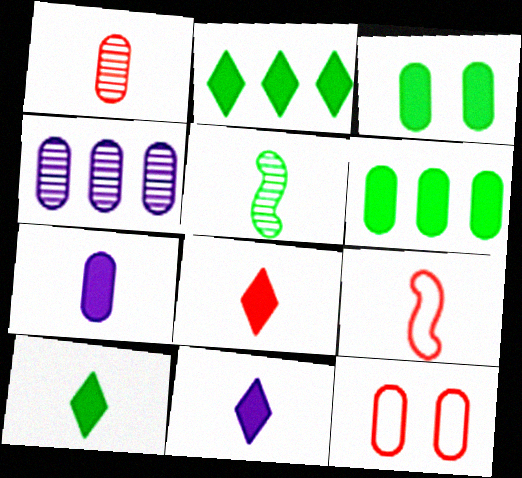[[1, 8, 9], 
[8, 10, 11]]